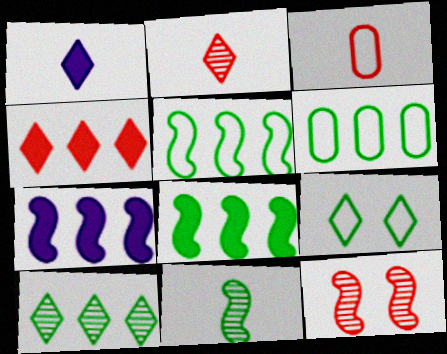[[1, 3, 11], 
[1, 6, 12], 
[3, 4, 12], 
[6, 8, 10]]